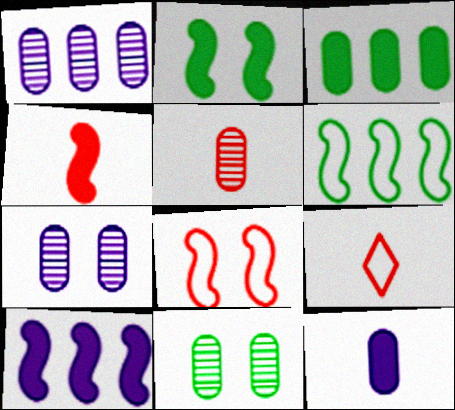[[1, 2, 9], 
[1, 5, 11], 
[2, 4, 10], 
[4, 5, 9], 
[9, 10, 11]]